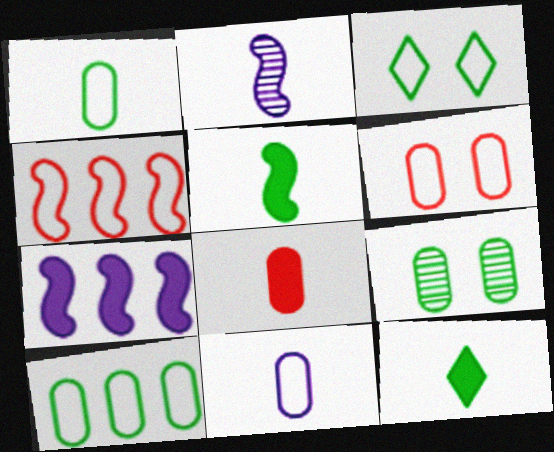[[3, 4, 11], 
[6, 10, 11]]